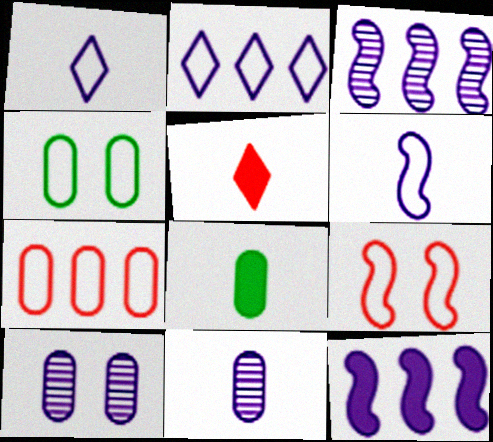[[1, 10, 12], 
[3, 4, 5], 
[7, 8, 10]]